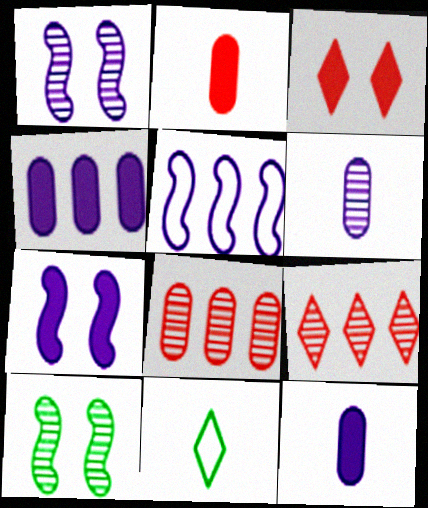[[6, 9, 10], 
[7, 8, 11]]